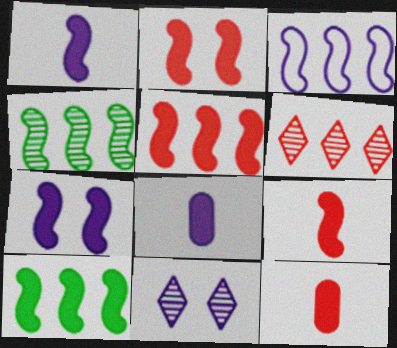[[1, 2, 10], 
[2, 5, 9], 
[3, 4, 5], 
[3, 8, 11], 
[7, 9, 10]]